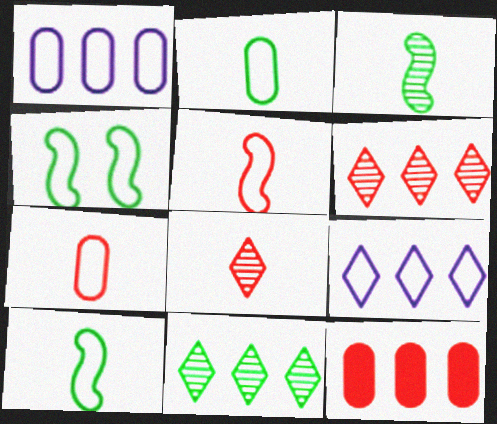[[4, 7, 9]]